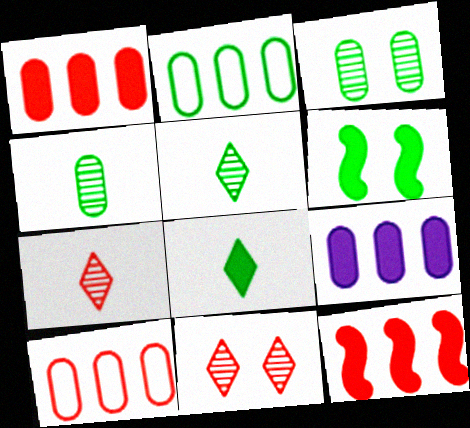[[2, 5, 6]]